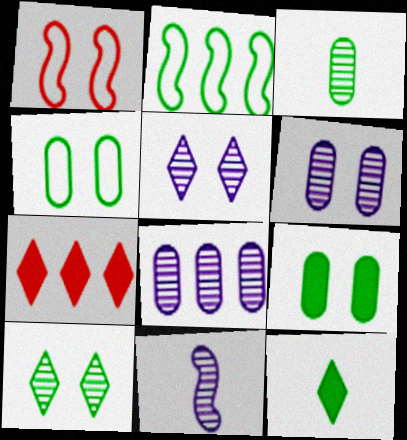[[1, 5, 9], 
[1, 8, 12], 
[2, 7, 8], 
[4, 7, 11], 
[5, 8, 11]]